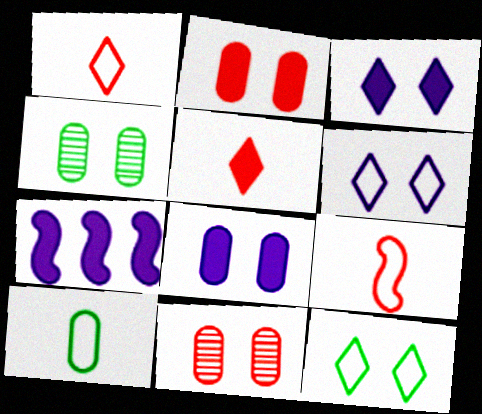[[1, 4, 7]]